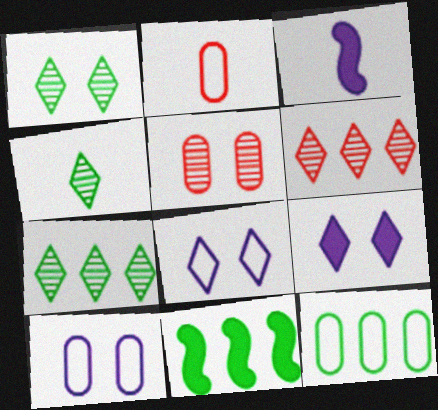[[1, 4, 7], 
[2, 3, 4], 
[2, 10, 12], 
[7, 11, 12]]